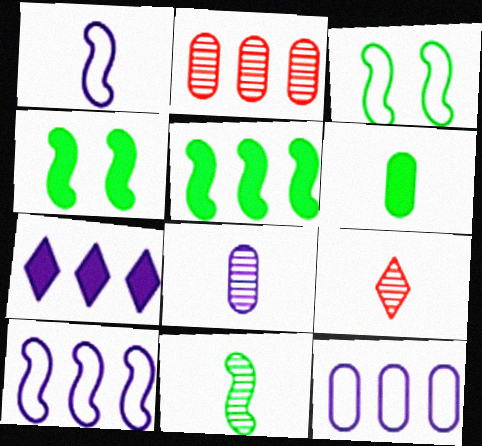[[1, 6, 9], 
[3, 5, 11], 
[4, 9, 12], 
[8, 9, 11]]